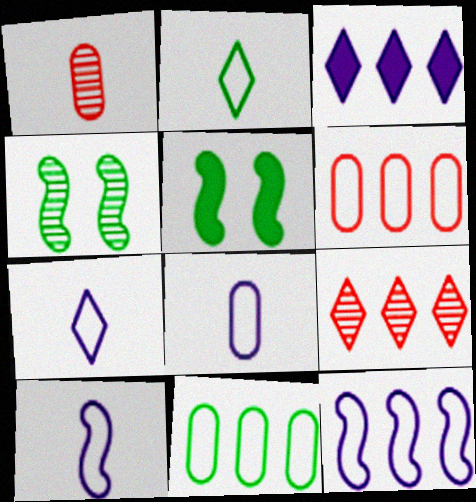[[5, 8, 9], 
[7, 8, 10]]